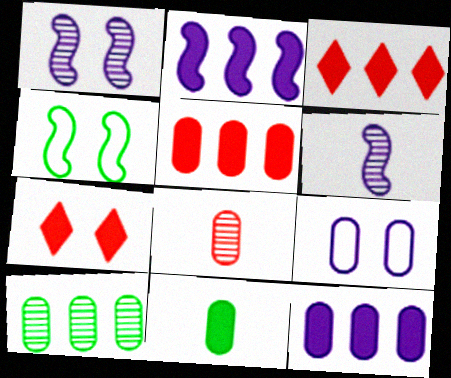[[2, 7, 11]]